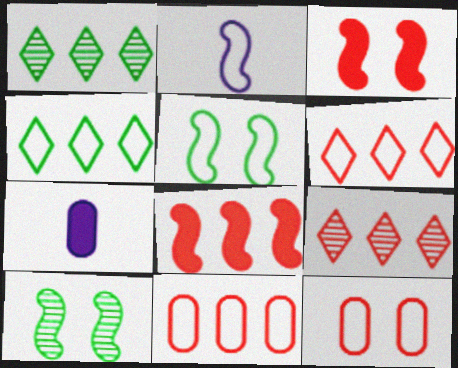[[2, 4, 12], 
[2, 8, 10], 
[5, 7, 9], 
[6, 7, 10], 
[8, 9, 11]]